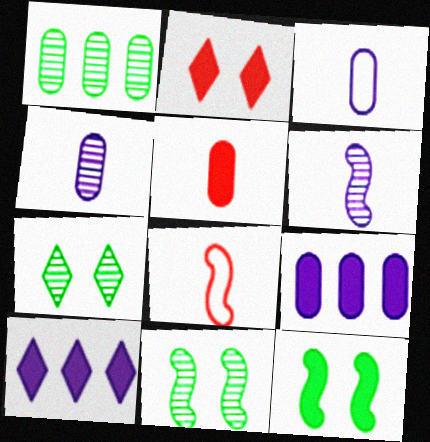[[5, 10, 12], 
[7, 8, 9]]